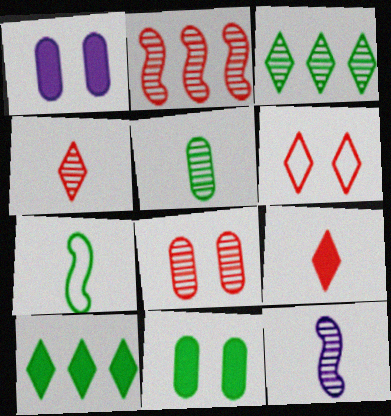[[2, 4, 8], 
[3, 7, 11], 
[3, 8, 12], 
[4, 5, 12]]